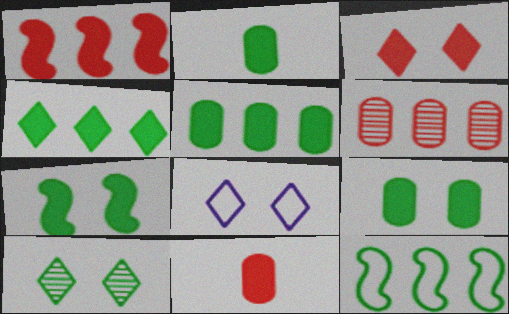[[1, 3, 11], 
[2, 4, 7], 
[2, 5, 9], 
[2, 10, 12], 
[3, 8, 10]]